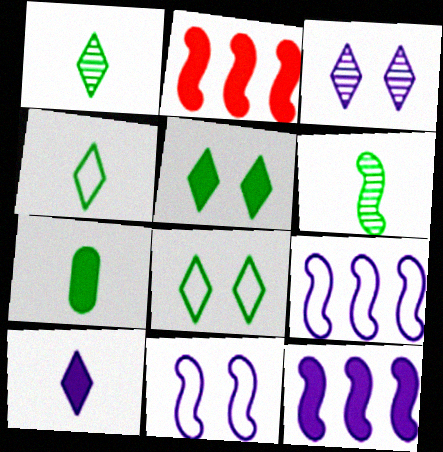[[2, 6, 11], 
[4, 6, 7]]